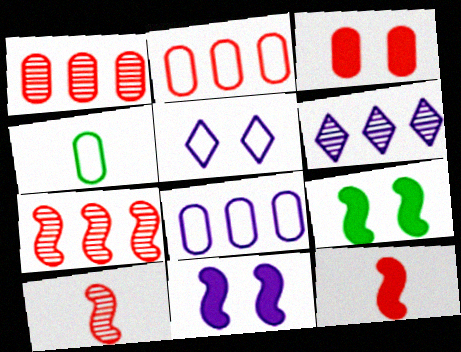[]